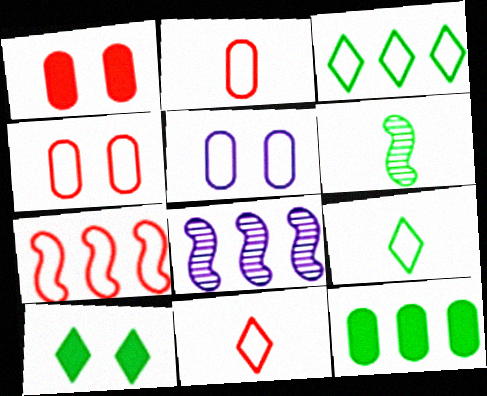[[1, 8, 9], 
[2, 8, 10], 
[4, 7, 11], 
[5, 7, 9]]